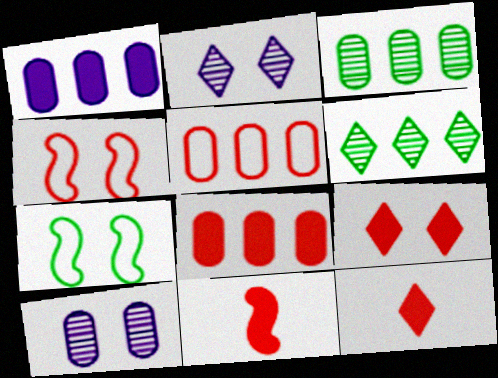[[1, 3, 5], 
[7, 9, 10], 
[8, 9, 11]]